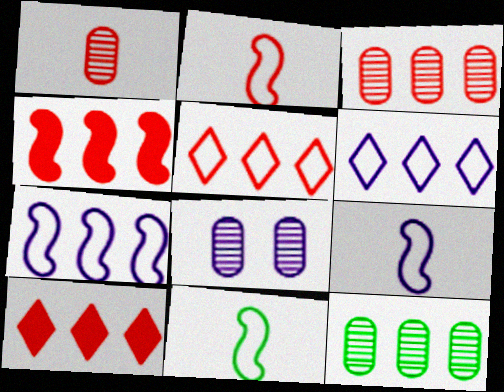[[1, 8, 12], 
[2, 9, 11], 
[3, 4, 5], 
[4, 6, 12], 
[7, 10, 12], 
[8, 10, 11]]